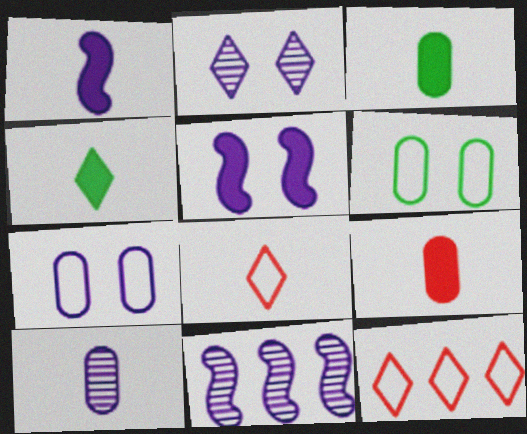[[1, 4, 9], 
[2, 4, 12], 
[2, 5, 7], 
[2, 10, 11]]